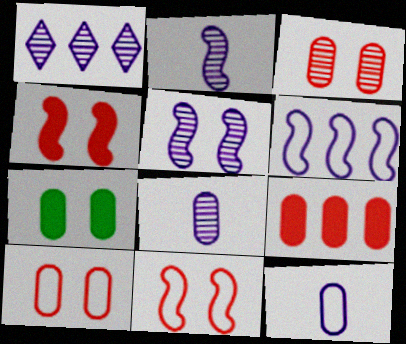[[1, 5, 8]]